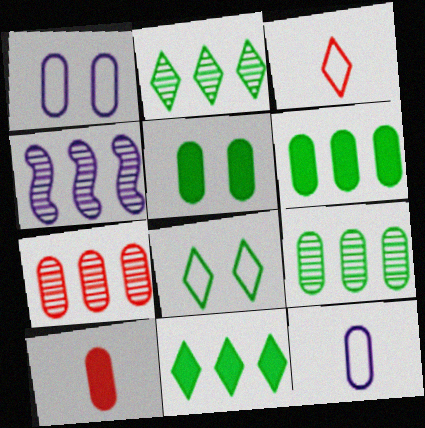[[1, 9, 10], 
[2, 4, 7], 
[3, 4, 5], 
[4, 8, 10], 
[5, 7, 12]]